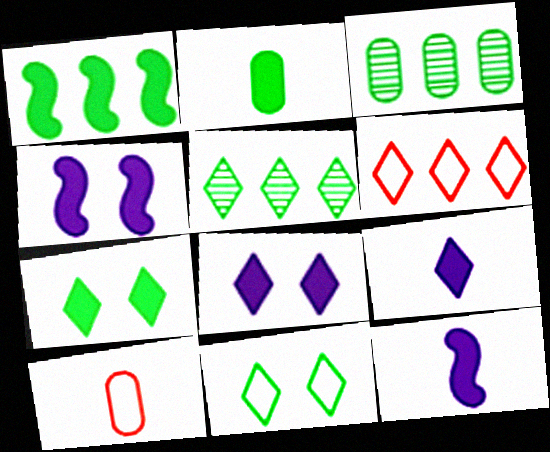[[1, 2, 7], 
[4, 5, 10]]